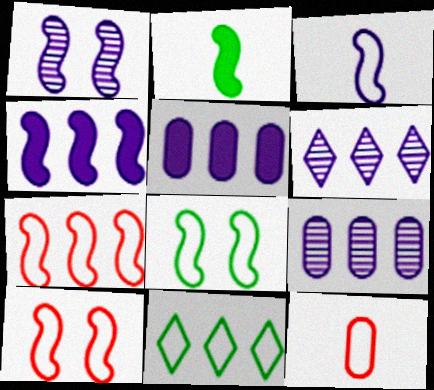[[1, 2, 7], 
[1, 3, 4], 
[3, 7, 8]]